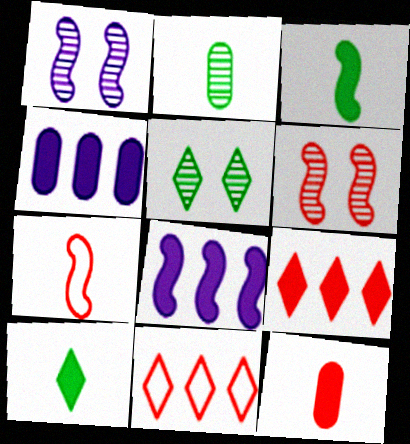[[4, 5, 7], 
[6, 11, 12]]